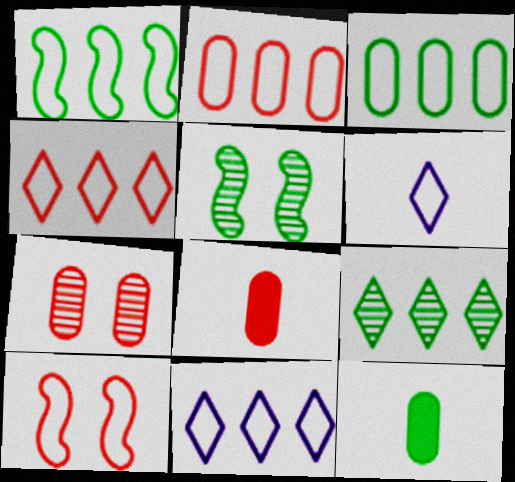[[1, 2, 11], 
[2, 7, 8], 
[3, 6, 10], 
[5, 8, 11]]